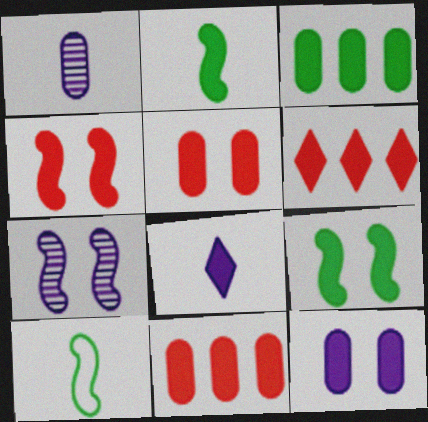[[2, 6, 12], 
[3, 4, 8], 
[8, 9, 11]]